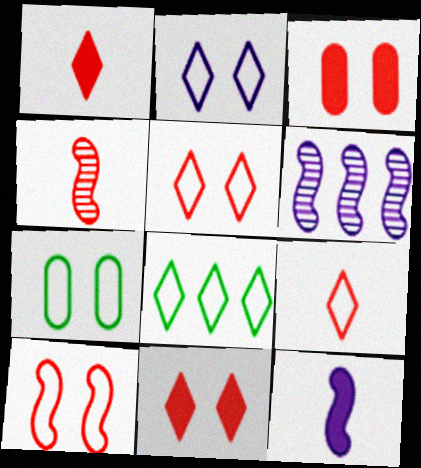[[1, 6, 7], 
[2, 7, 10], 
[2, 8, 9]]